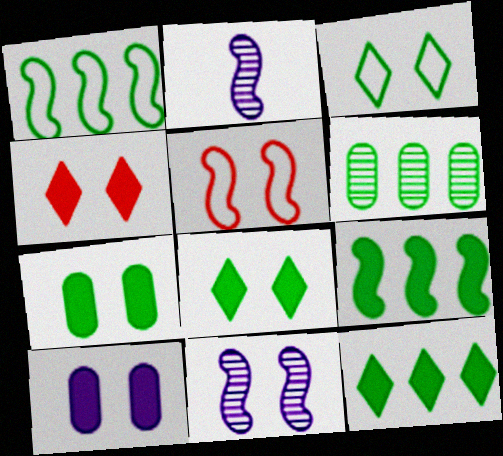[[1, 6, 12], 
[2, 5, 9]]